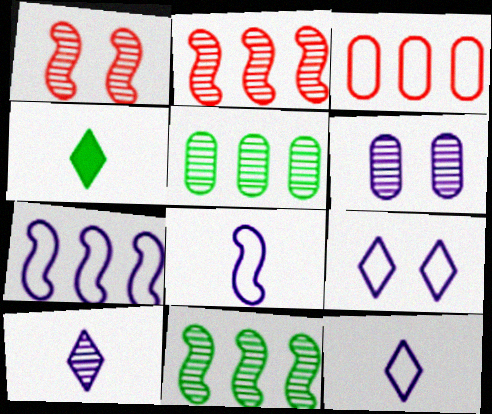[[1, 5, 10]]